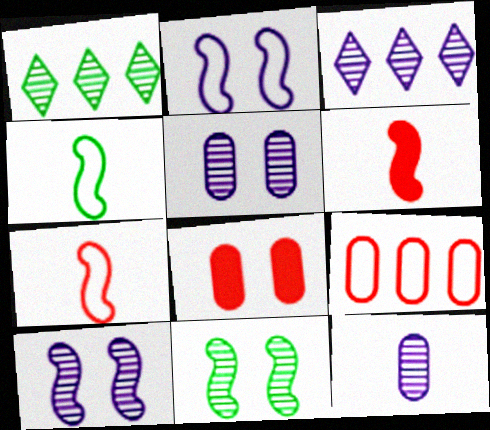[[3, 4, 8], 
[3, 10, 12]]